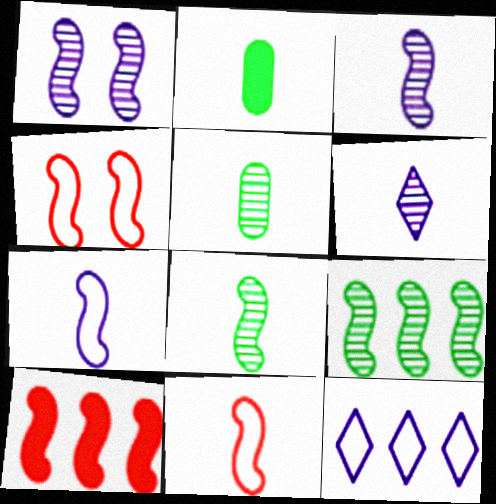[[2, 6, 11]]